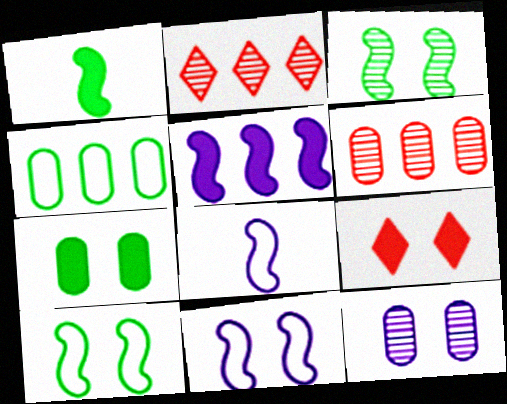[[2, 4, 5], 
[2, 7, 8], 
[9, 10, 12]]